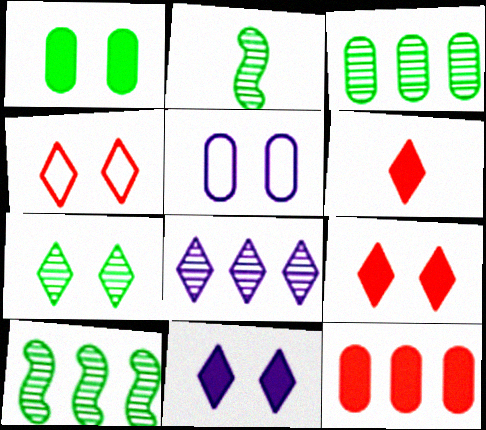[[2, 3, 7], 
[4, 7, 11], 
[5, 6, 10]]